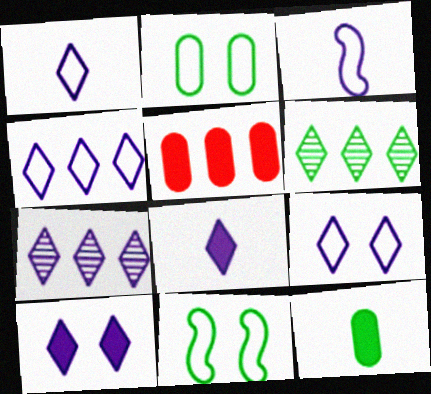[[1, 4, 9], 
[1, 7, 10], 
[6, 11, 12], 
[7, 8, 9]]